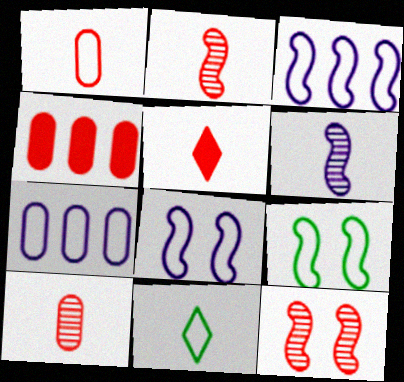[[1, 2, 5]]